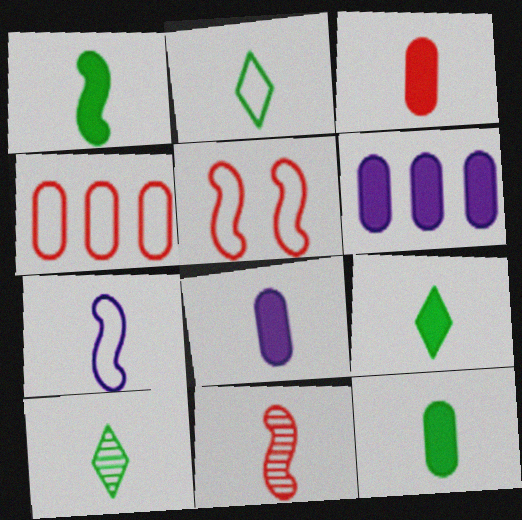[[1, 7, 11], 
[1, 9, 12], 
[2, 8, 11], 
[2, 9, 10], 
[3, 7, 10], 
[3, 8, 12], 
[5, 6, 10]]